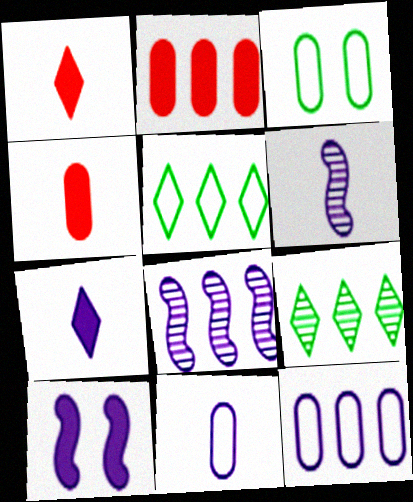[[1, 3, 8], 
[2, 5, 8], 
[6, 7, 11]]